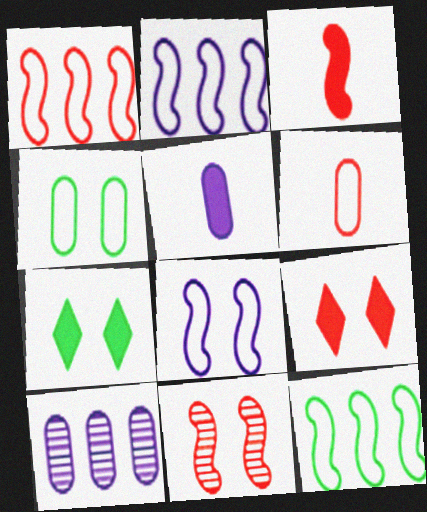[[1, 2, 12], 
[1, 3, 11]]